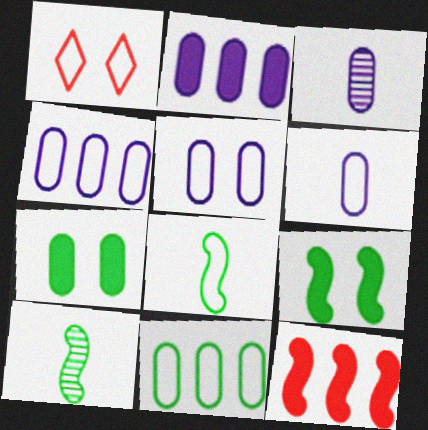[[1, 2, 10], 
[1, 4, 8], 
[2, 3, 5], 
[4, 5, 6]]